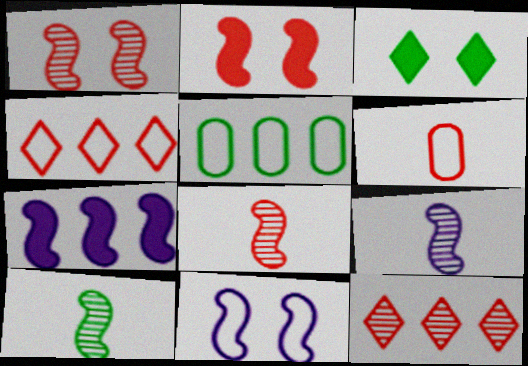[[2, 6, 12], 
[3, 5, 10], 
[5, 7, 12], 
[7, 9, 11], 
[8, 9, 10]]